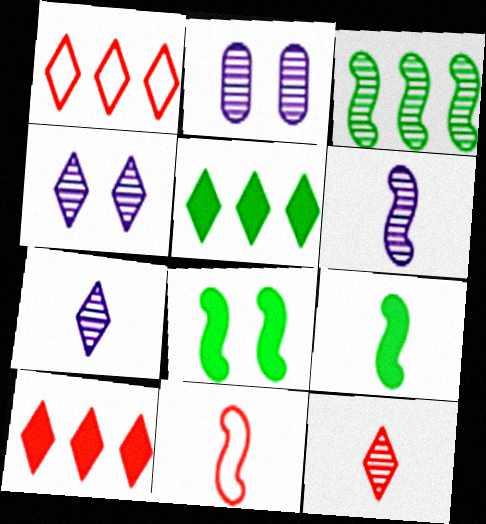[[1, 2, 9], 
[2, 3, 12], 
[2, 5, 11], 
[6, 9, 11]]